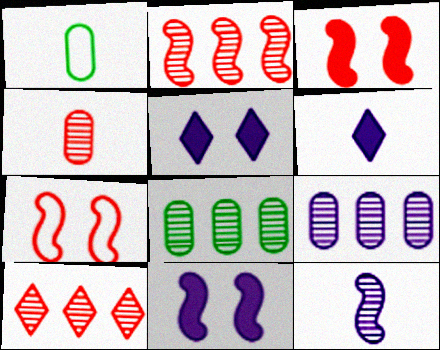[[1, 2, 5], 
[1, 10, 11], 
[6, 7, 8]]